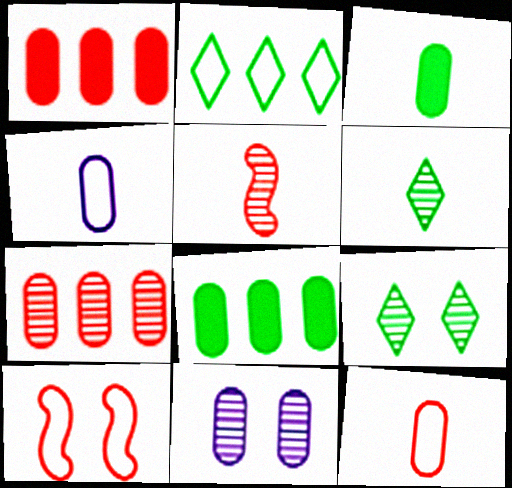[[2, 4, 10], 
[8, 11, 12]]